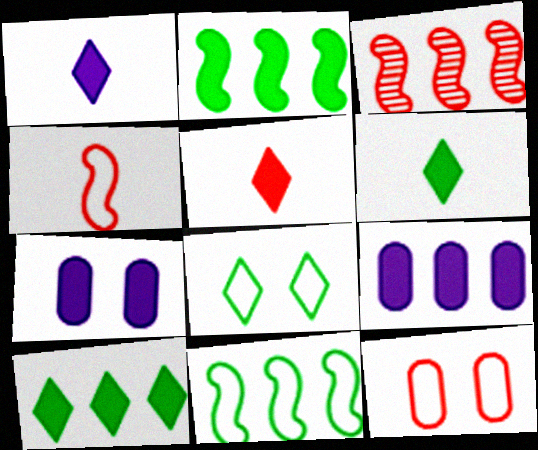[[1, 5, 6], 
[2, 5, 7], 
[3, 5, 12]]